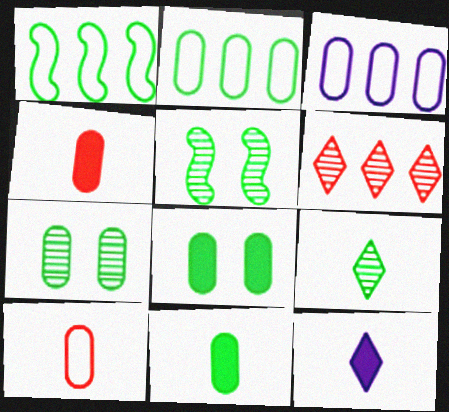[[1, 8, 9], 
[2, 7, 11], 
[3, 4, 7]]